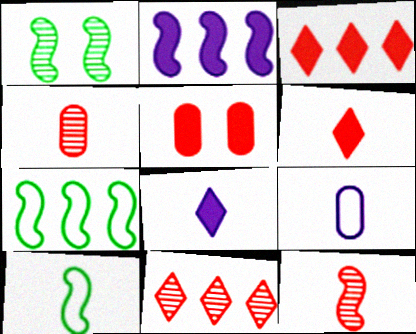[[1, 3, 9], 
[4, 8, 10]]